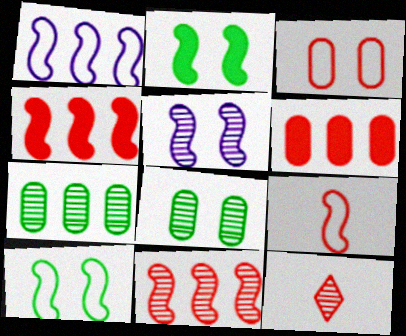[[1, 9, 10], 
[3, 4, 12], 
[5, 7, 12]]